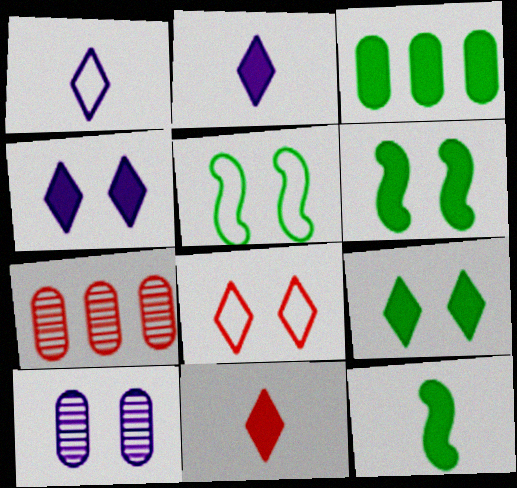[[1, 6, 7], 
[2, 5, 7], 
[3, 9, 12], 
[6, 8, 10]]